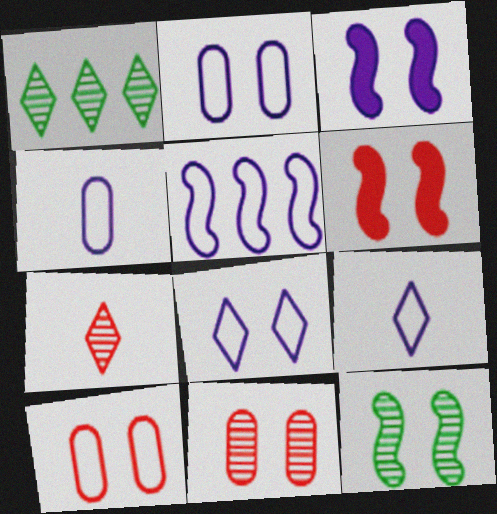[[1, 4, 6], 
[2, 5, 9], 
[4, 5, 8]]